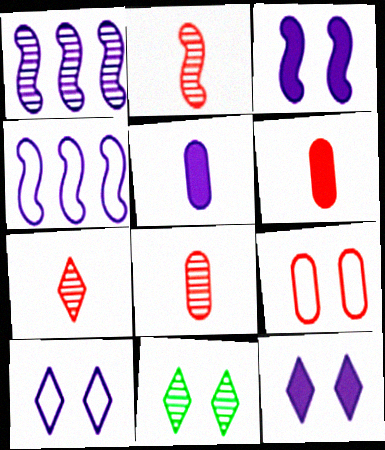[[1, 5, 10], 
[1, 8, 11], 
[2, 7, 8], 
[3, 9, 11], 
[4, 6, 11]]